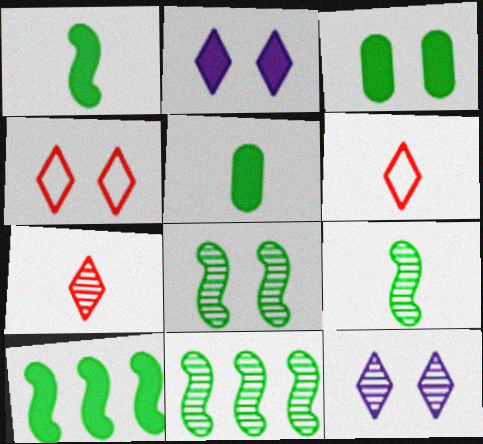[[8, 9, 11]]